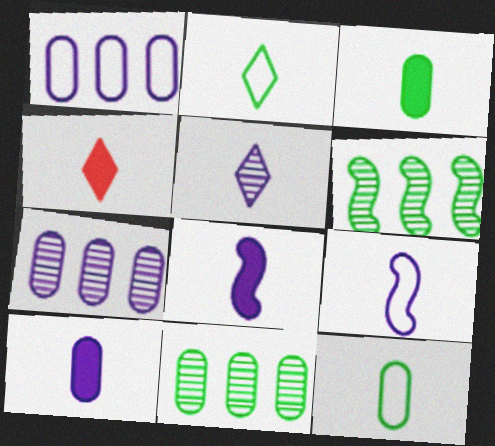[[2, 4, 5], 
[3, 4, 8], 
[5, 9, 10]]